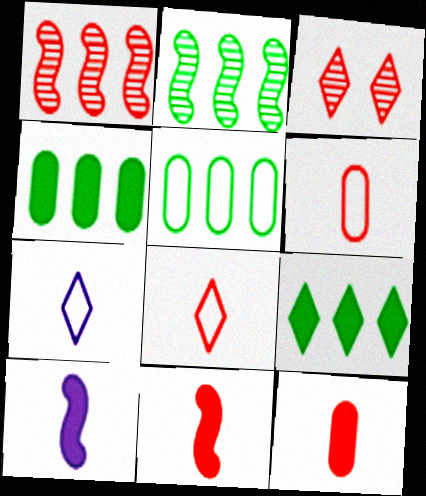[[2, 5, 9], 
[3, 5, 10], 
[3, 7, 9]]